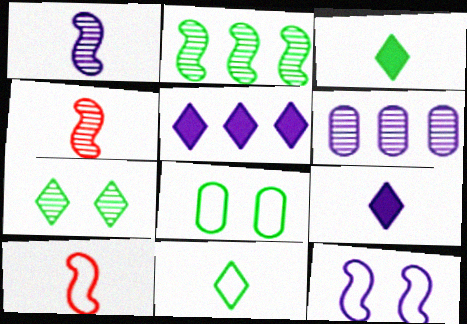[[2, 3, 8], 
[4, 5, 8], 
[4, 6, 7], 
[6, 9, 12]]